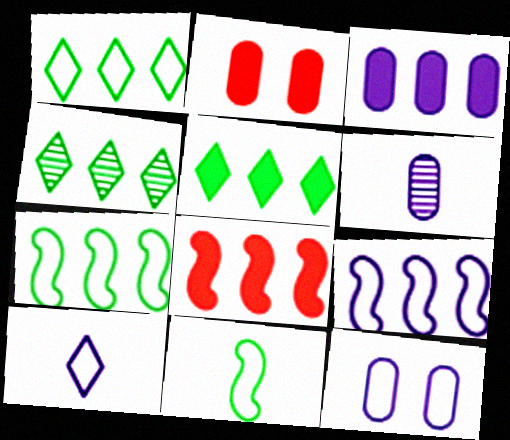[[1, 4, 5], 
[3, 5, 8], 
[3, 6, 12], 
[9, 10, 12]]